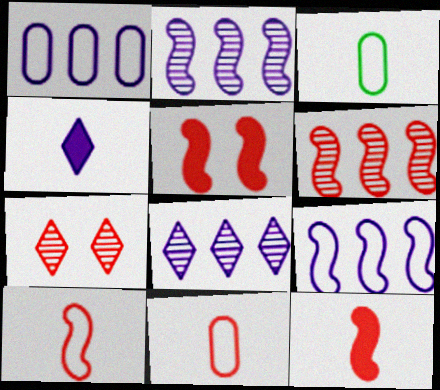[[3, 5, 8], 
[5, 6, 10]]